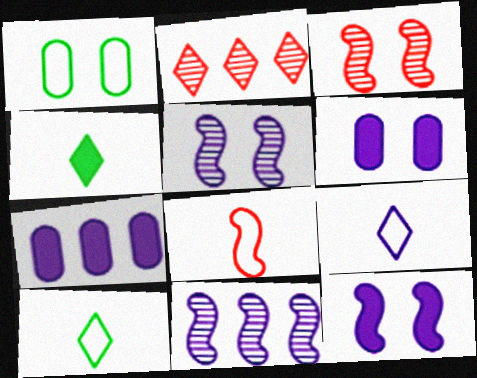[[3, 7, 10], 
[5, 7, 9], 
[6, 9, 11]]